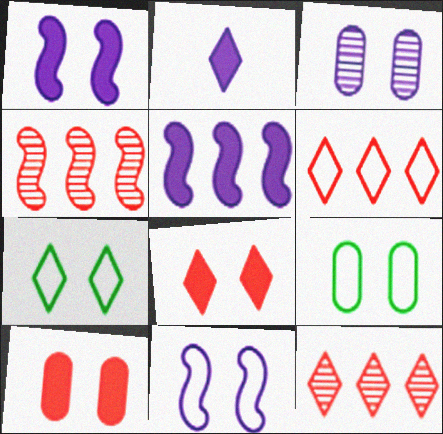[[2, 4, 9], 
[2, 7, 12], 
[3, 9, 10]]